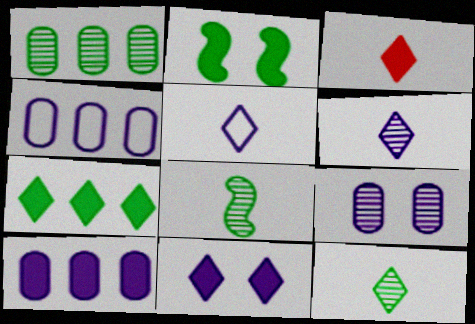[[2, 3, 10], 
[3, 5, 12], 
[3, 7, 11]]